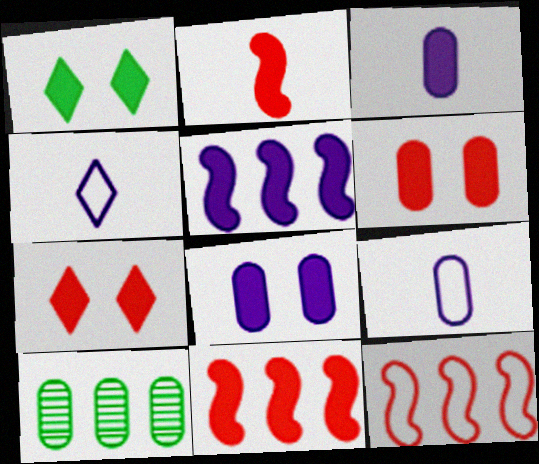[[1, 3, 11], 
[6, 9, 10]]